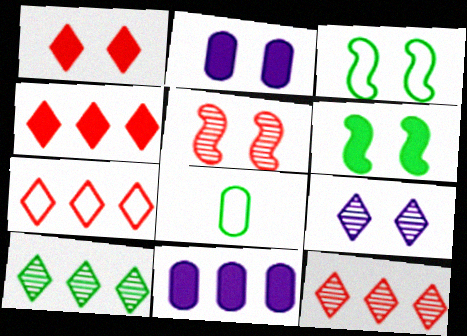[[1, 2, 6], 
[4, 7, 12], 
[6, 8, 10]]